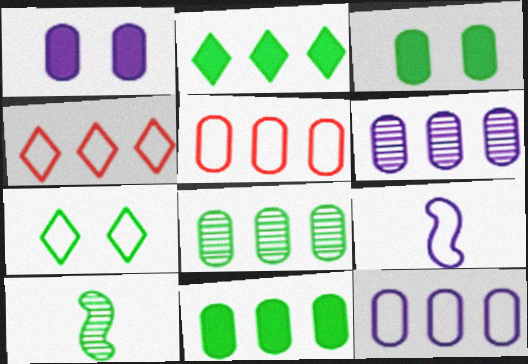[[1, 4, 10], 
[5, 6, 11], 
[5, 7, 9], 
[7, 10, 11]]